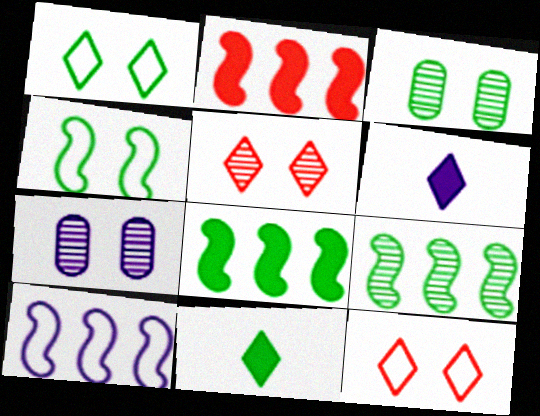[[2, 9, 10], 
[6, 7, 10]]